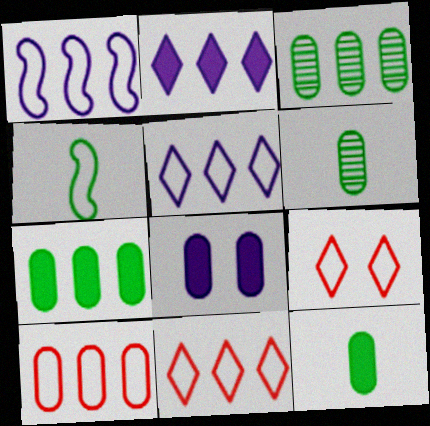[[6, 8, 10]]